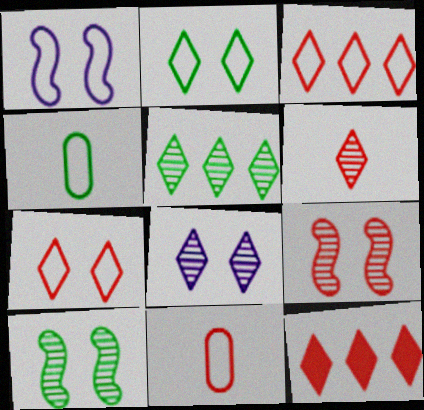[[1, 3, 4], 
[5, 6, 8], 
[6, 7, 12], 
[9, 11, 12]]